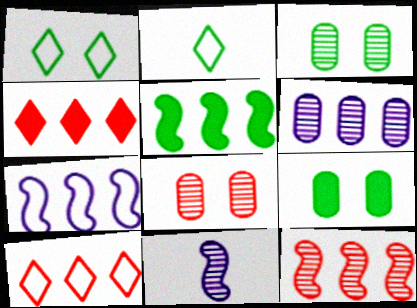[[2, 3, 5], 
[5, 6, 10], 
[5, 7, 12], 
[9, 10, 11]]